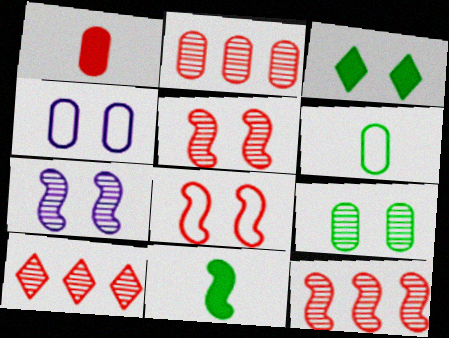[[1, 8, 10], 
[2, 10, 12], 
[3, 4, 5], 
[4, 10, 11]]